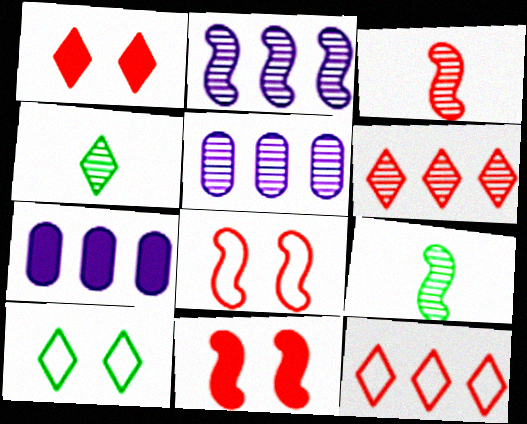[[3, 7, 10], 
[4, 7, 8]]